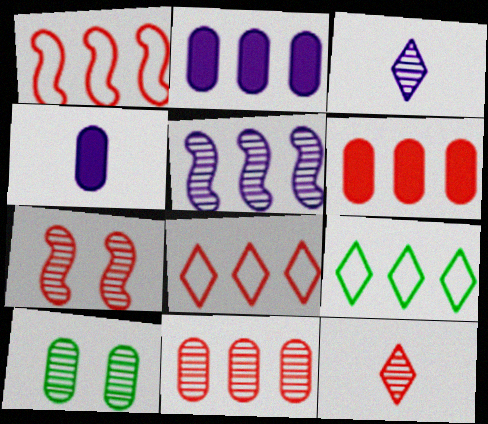[[4, 7, 9], 
[5, 6, 9], 
[5, 10, 12], 
[7, 11, 12]]